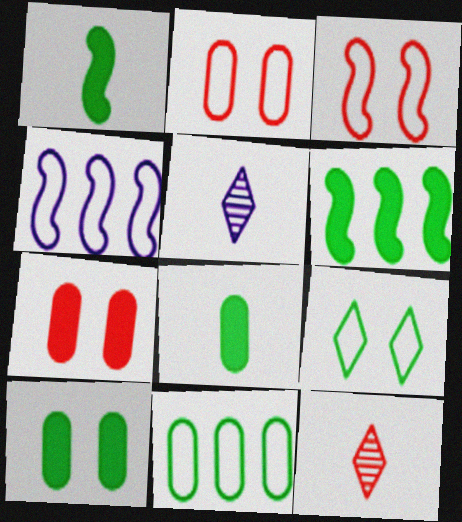[[2, 5, 6], 
[4, 10, 12]]